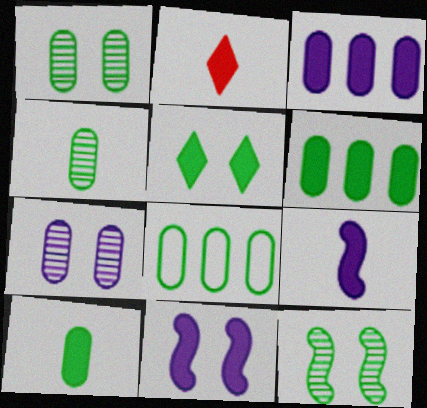[[1, 8, 10], 
[2, 6, 11], 
[2, 9, 10]]